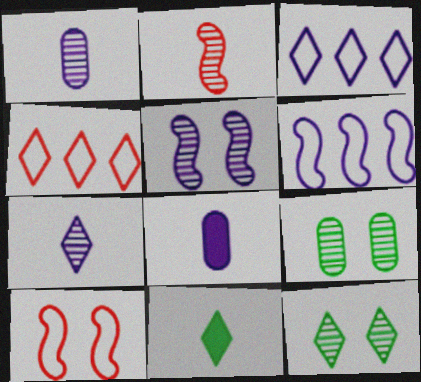[[3, 5, 8]]